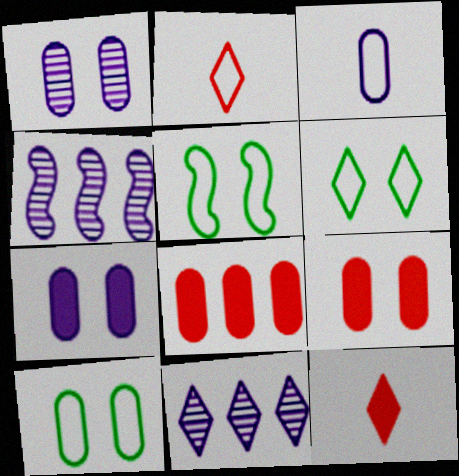[[1, 9, 10], 
[4, 10, 12], 
[5, 6, 10], 
[6, 11, 12]]